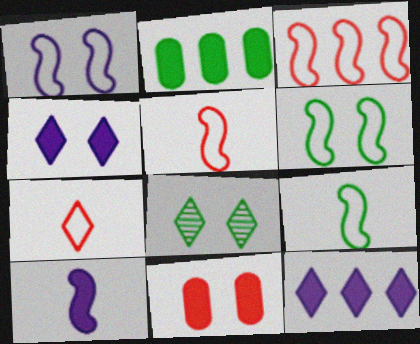[[1, 3, 9], 
[1, 8, 11], 
[2, 8, 9], 
[7, 8, 12]]